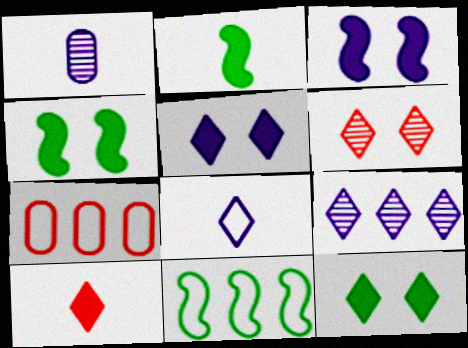[[5, 8, 9]]